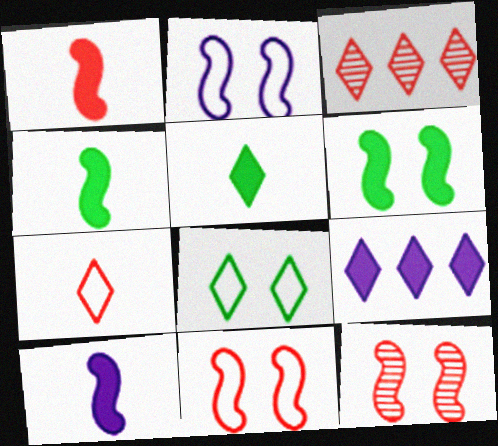[[1, 4, 10], 
[2, 6, 12]]